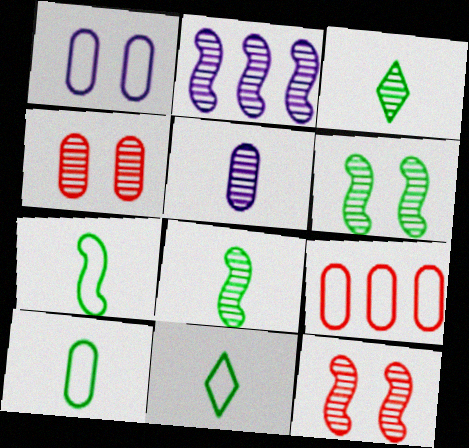[[1, 9, 10], 
[2, 3, 4], 
[2, 8, 12], 
[7, 10, 11]]